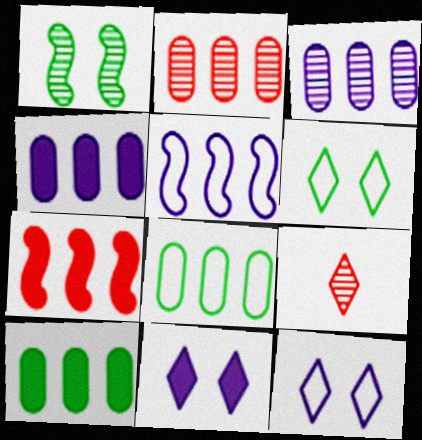[[1, 3, 9], 
[2, 4, 8]]